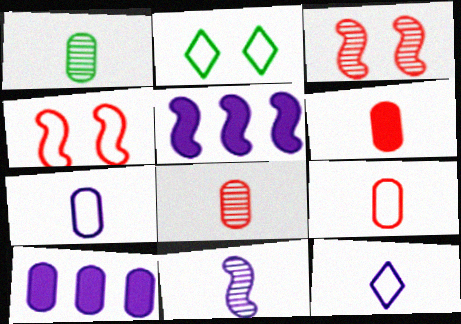[[1, 6, 7], 
[2, 5, 8], 
[6, 8, 9]]